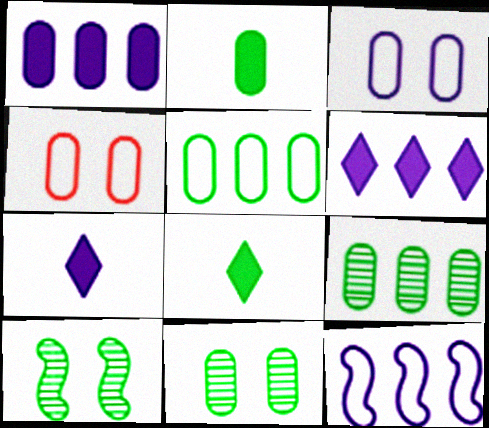[[2, 5, 11], 
[5, 8, 10]]